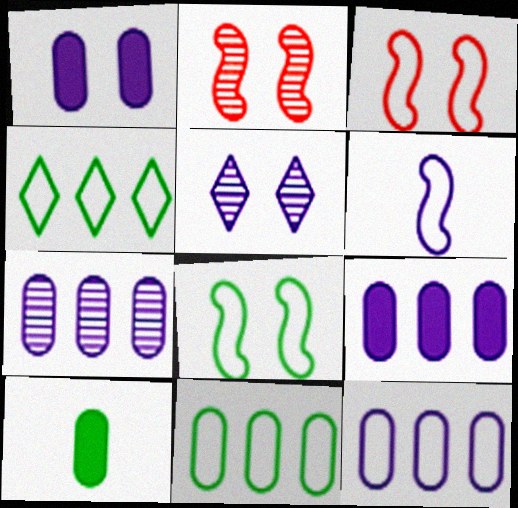[[5, 6, 9], 
[7, 9, 12]]